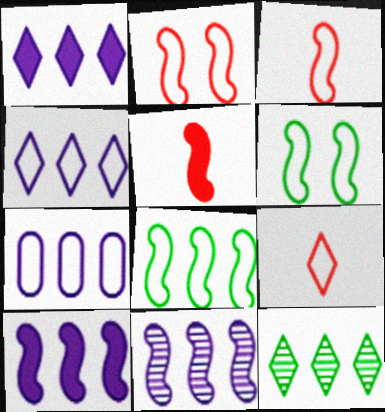[[1, 7, 11], 
[5, 6, 11], 
[6, 7, 9]]